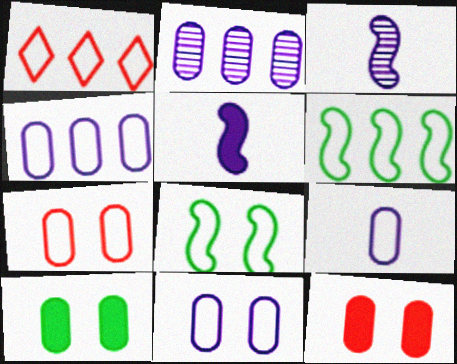[[1, 3, 10], 
[1, 4, 6], 
[1, 8, 9], 
[4, 9, 11]]